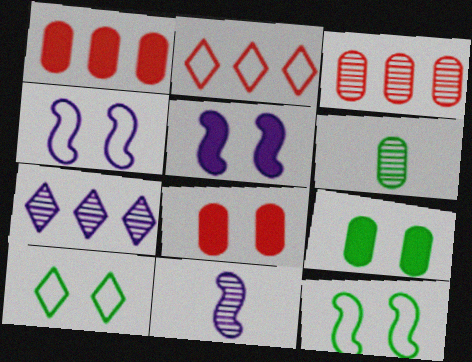[[1, 10, 11], 
[2, 5, 6], 
[2, 9, 11]]